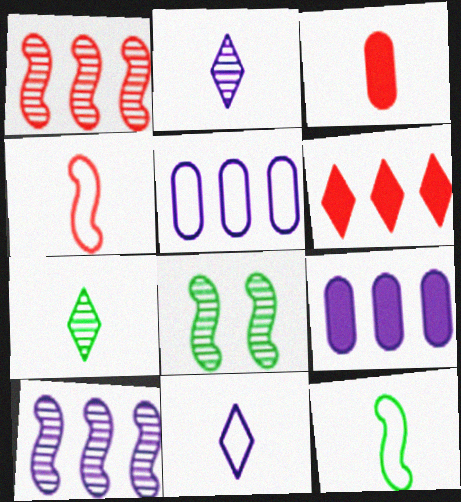[[2, 3, 12]]